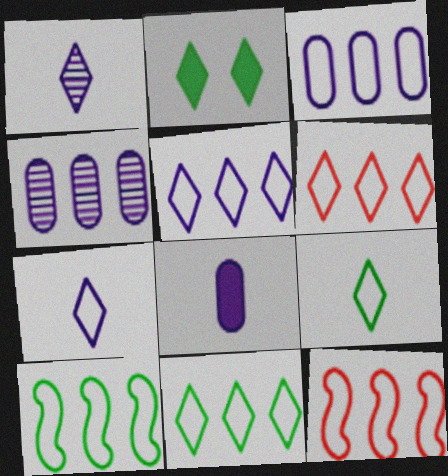[[1, 2, 6], 
[3, 6, 10], 
[3, 11, 12], 
[5, 6, 11]]